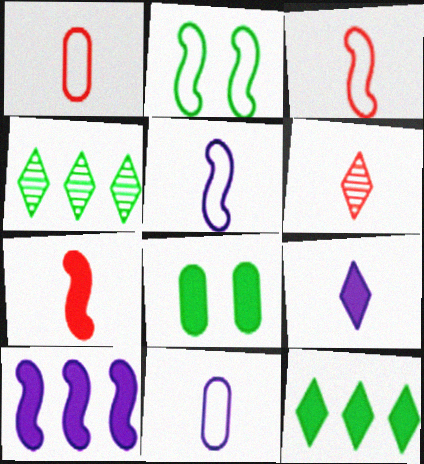[[1, 6, 7]]